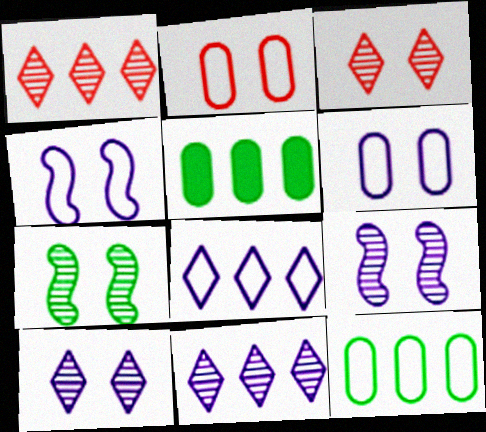[]